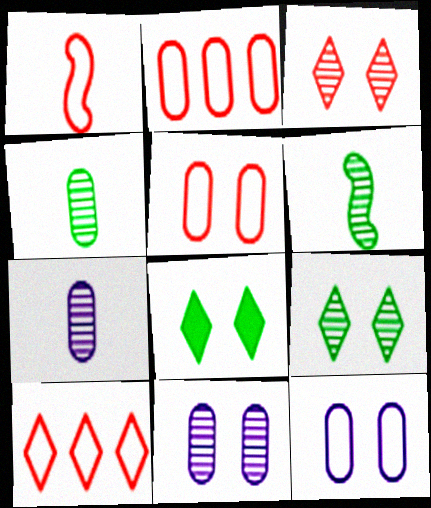[[1, 5, 10]]